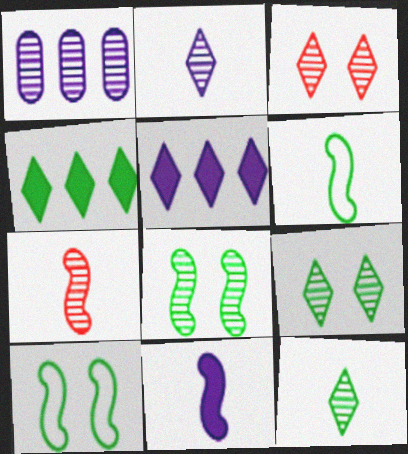[[1, 7, 9], 
[6, 7, 11]]